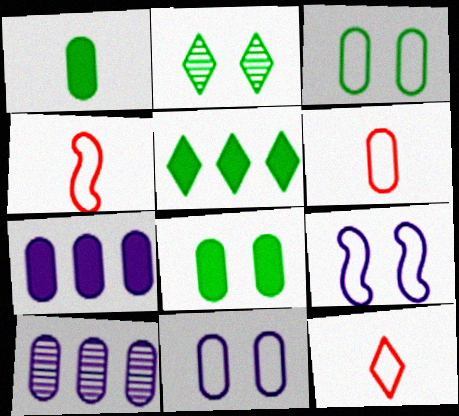[[2, 4, 7], 
[4, 6, 12], 
[6, 8, 10]]